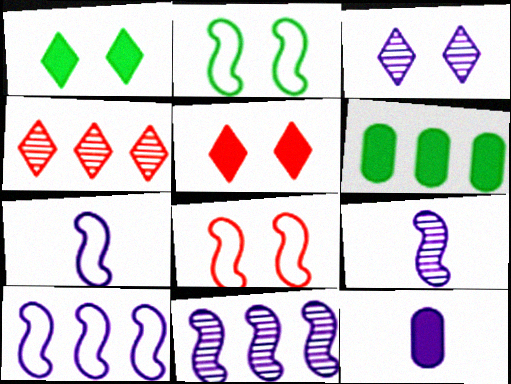[[2, 4, 12], 
[3, 10, 12], 
[4, 6, 10]]